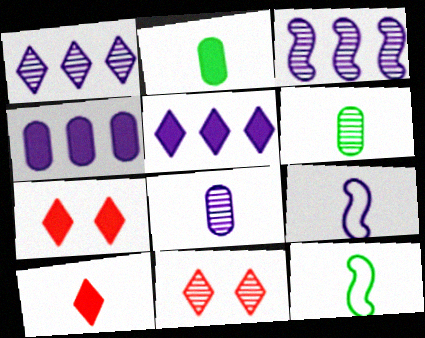[[3, 6, 11], 
[4, 11, 12], 
[6, 9, 10], 
[8, 10, 12]]